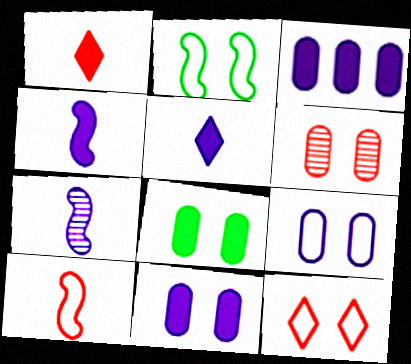[[2, 9, 12], 
[6, 8, 9]]